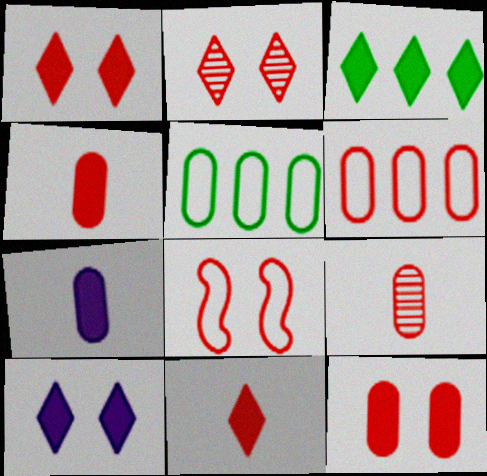[[2, 8, 12], 
[3, 10, 11], 
[6, 9, 12]]